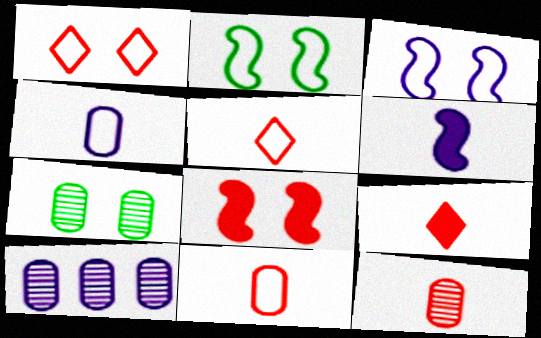[[2, 9, 10], 
[7, 10, 12]]